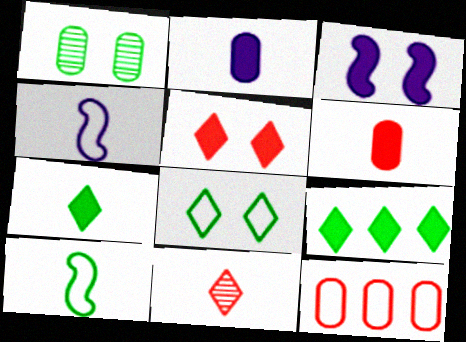[[1, 2, 12], 
[1, 9, 10], 
[2, 10, 11], 
[3, 6, 9], 
[4, 8, 12]]